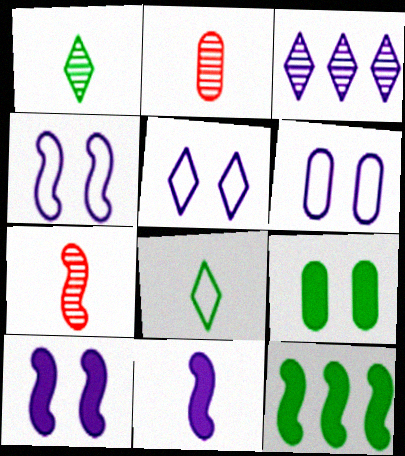[[2, 5, 12], 
[2, 8, 11], 
[3, 6, 11], 
[4, 5, 6], 
[4, 7, 12]]